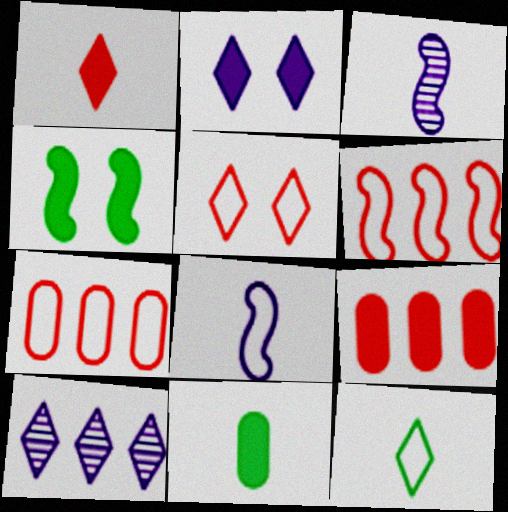[[3, 4, 6]]